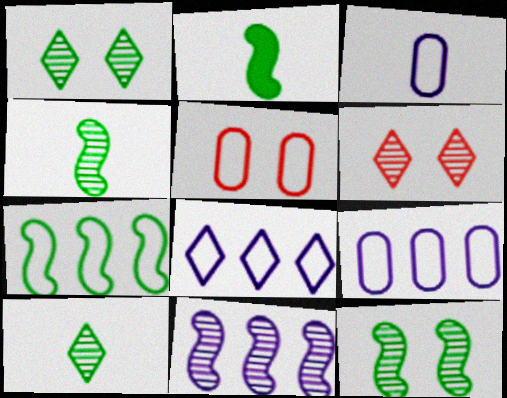[[2, 6, 9], 
[2, 7, 12]]